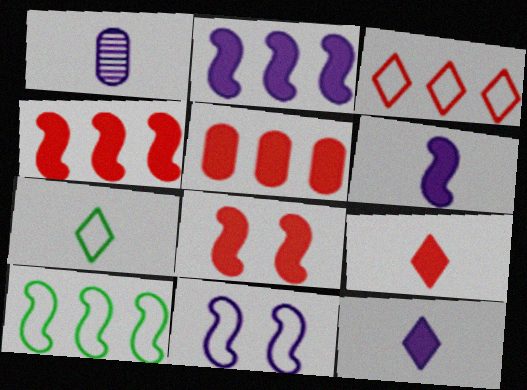[[5, 8, 9]]